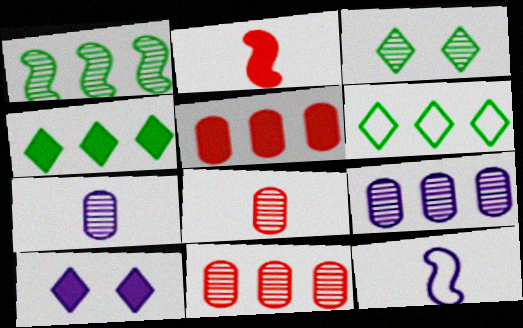[[3, 5, 12], 
[9, 10, 12]]